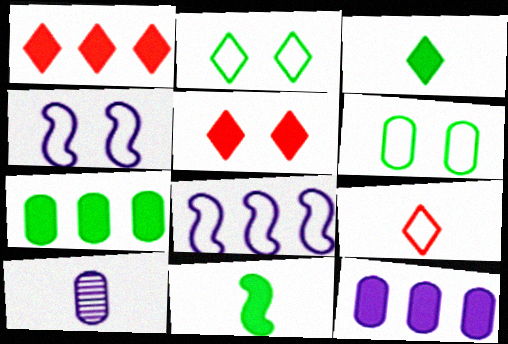[[5, 11, 12], 
[6, 8, 9], 
[9, 10, 11]]